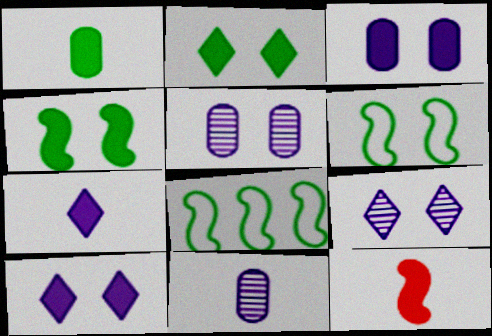[[1, 7, 12]]